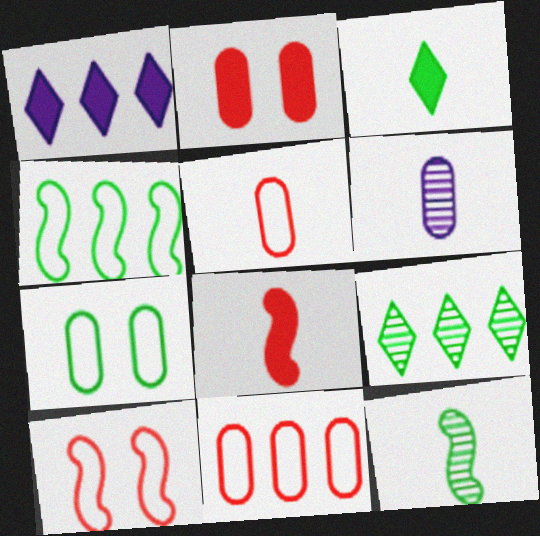[]